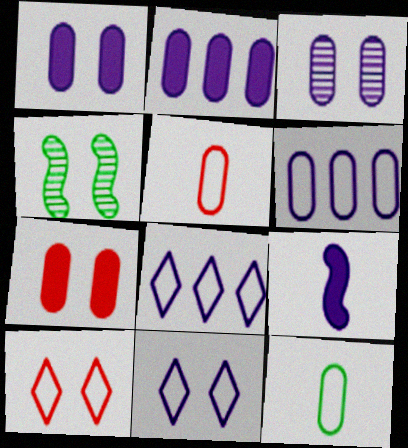[[1, 4, 10], 
[3, 8, 9], 
[4, 7, 11]]